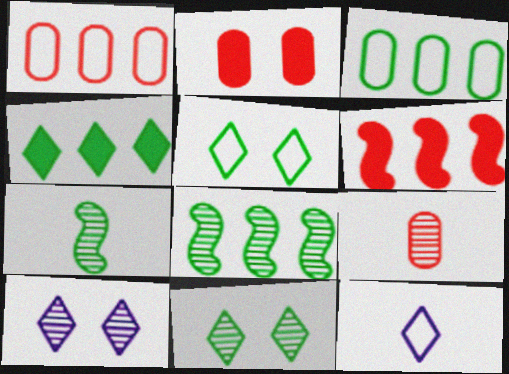[[1, 2, 9], 
[2, 8, 12], 
[3, 4, 8], 
[8, 9, 10]]